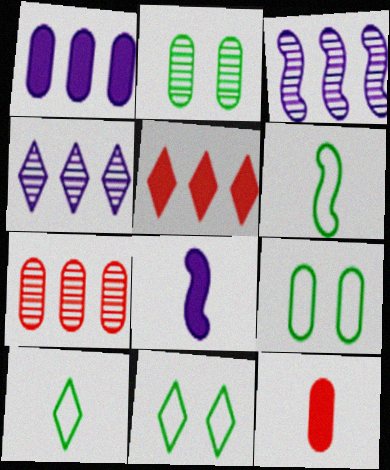[[3, 11, 12], 
[7, 8, 11]]